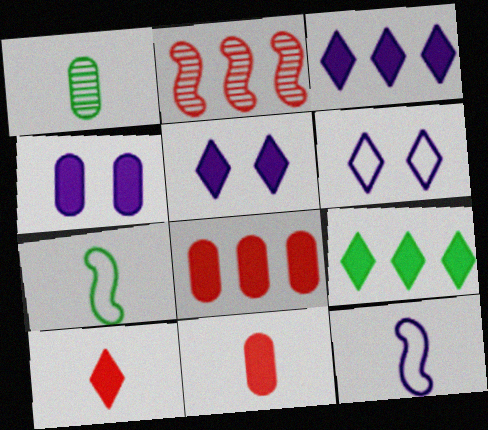[[1, 10, 12], 
[5, 9, 10]]